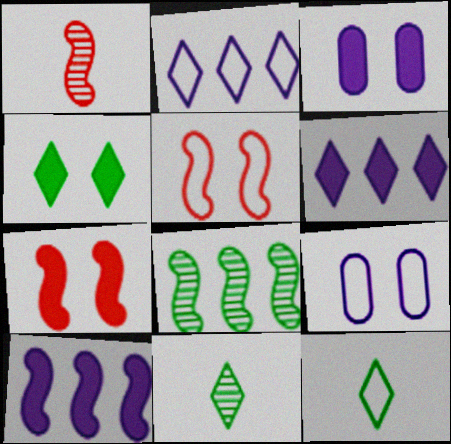[[3, 4, 7]]